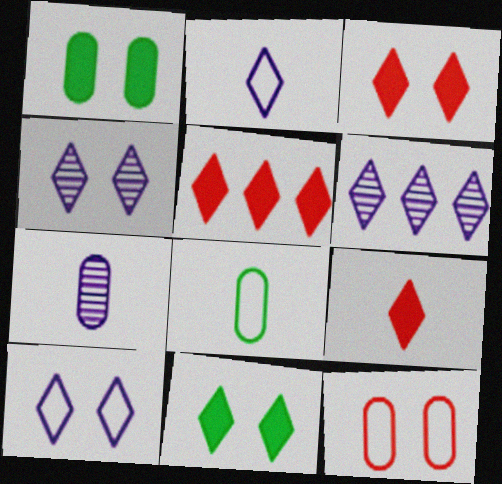[[3, 5, 9]]